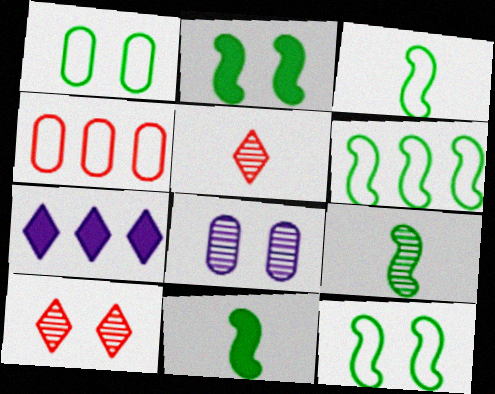[[2, 6, 9], 
[3, 6, 12], 
[3, 9, 11]]